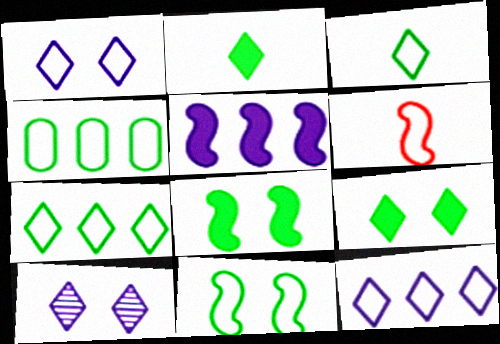[[1, 4, 6], 
[3, 4, 11]]